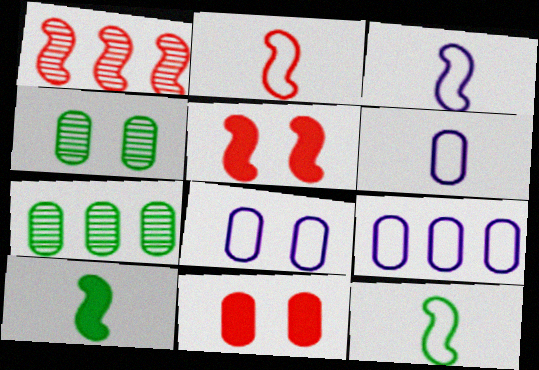[[1, 2, 5], 
[2, 3, 12], 
[4, 8, 11], 
[6, 7, 11], 
[6, 8, 9]]